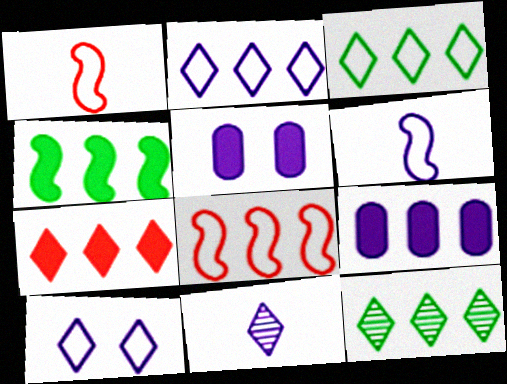[[1, 5, 12], 
[2, 7, 12], 
[4, 7, 9], 
[8, 9, 12]]